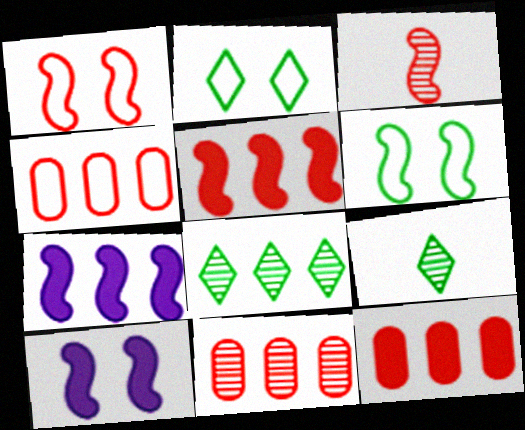[[1, 3, 5], 
[3, 6, 7], 
[4, 7, 8], 
[4, 9, 10], 
[4, 11, 12]]